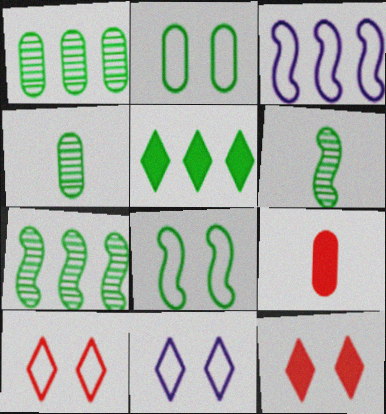[[2, 5, 6], 
[3, 4, 12], 
[4, 5, 8], 
[7, 9, 11]]